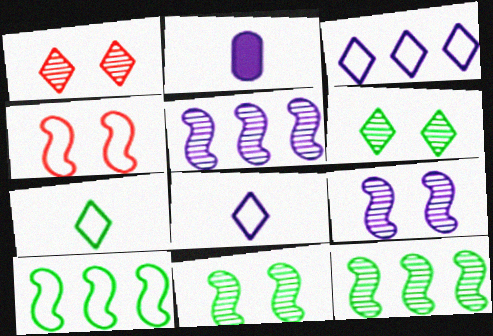[[1, 2, 10], 
[2, 3, 9]]